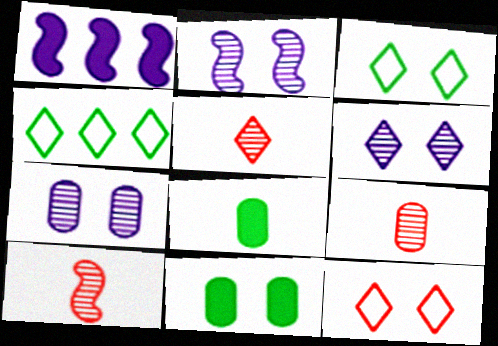[[1, 3, 9], 
[2, 6, 7], 
[2, 11, 12], 
[5, 9, 10]]